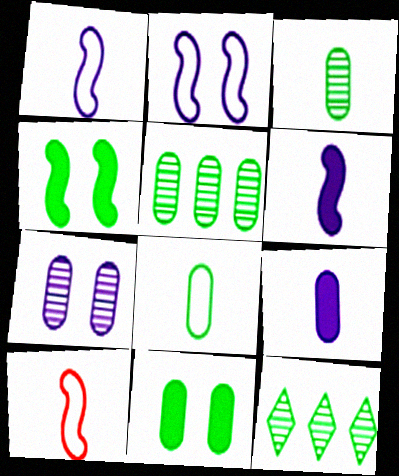[[4, 8, 12], 
[5, 8, 11]]